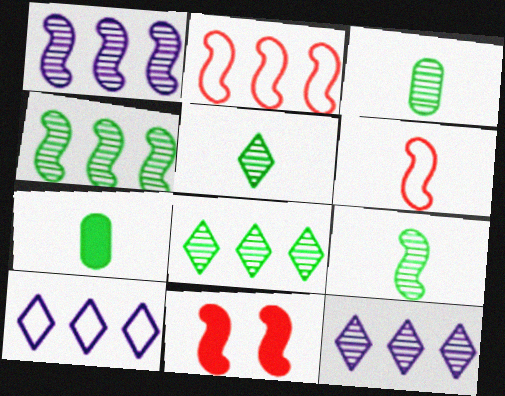[[3, 5, 9], 
[3, 10, 11]]